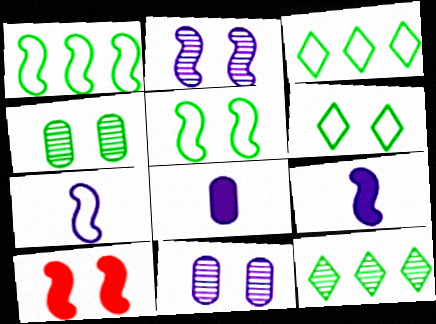[[2, 5, 10], 
[6, 10, 11]]